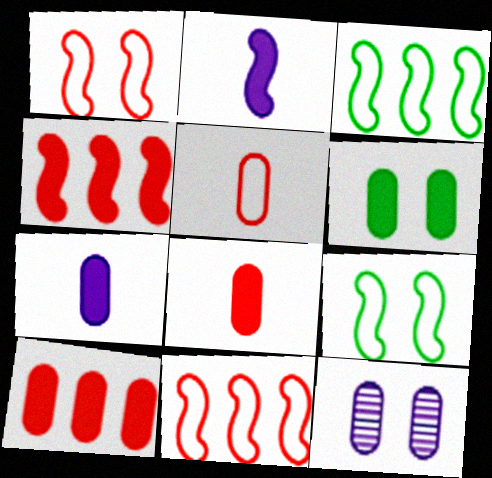[[6, 7, 10]]